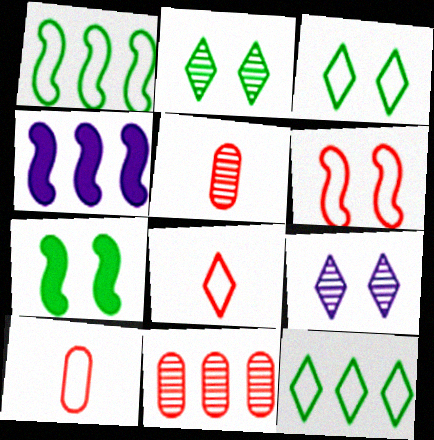[[2, 4, 10], 
[3, 4, 5], 
[4, 11, 12]]